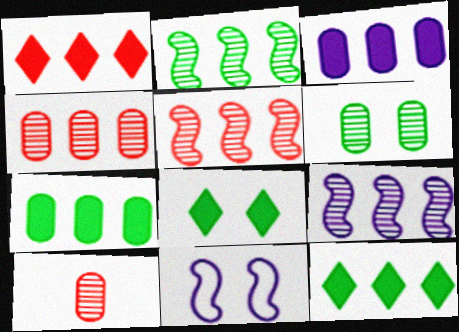[[2, 5, 9], 
[10, 11, 12]]